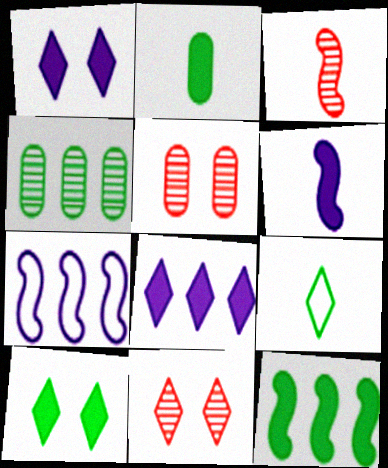[[2, 7, 11], 
[2, 10, 12], 
[8, 9, 11]]